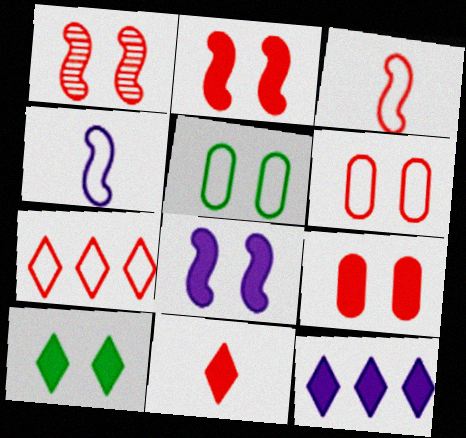[[3, 6, 7], 
[4, 5, 7], 
[8, 9, 10], 
[10, 11, 12]]